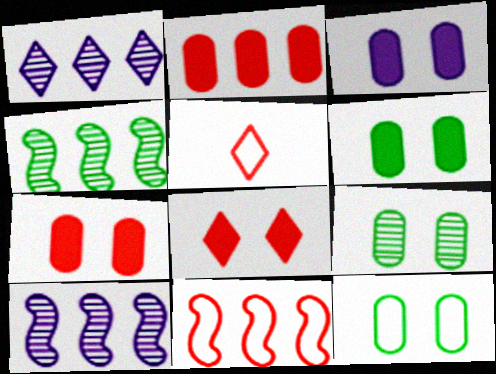[[3, 4, 5], 
[3, 6, 7], 
[5, 6, 10], 
[6, 9, 12]]